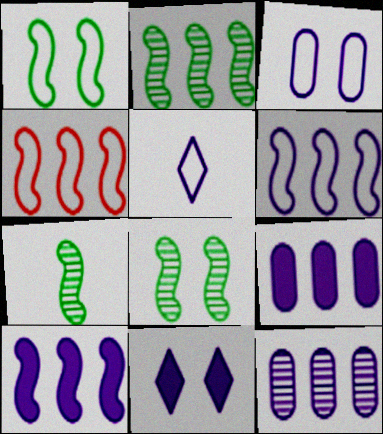[[2, 4, 10], 
[2, 7, 8], 
[3, 5, 6]]